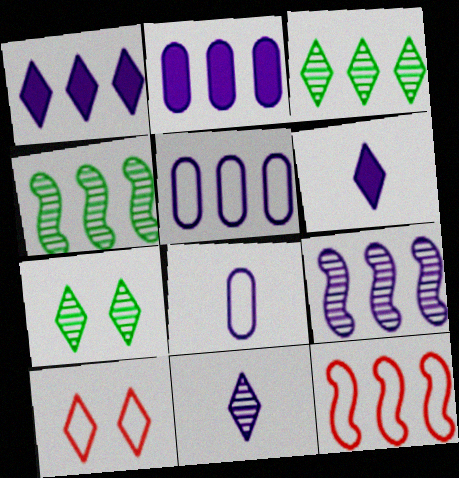[[1, 5, 9], 
[2, 3, 12], 
[3, 6, 10]]